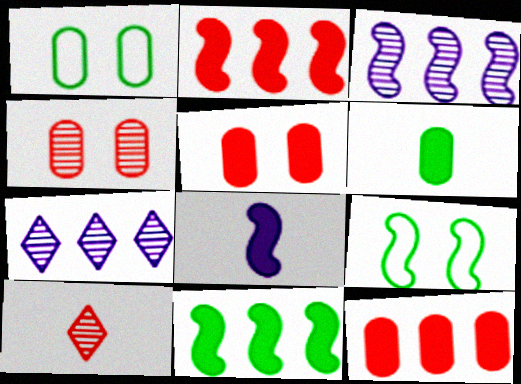[]